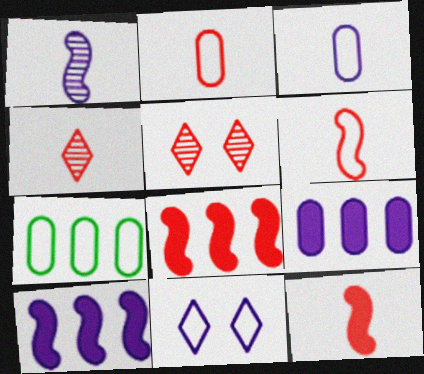[[1, 9, 11], 
[2, 4, 12], 
[2, 5, 8], 
[6, 7, 11]]